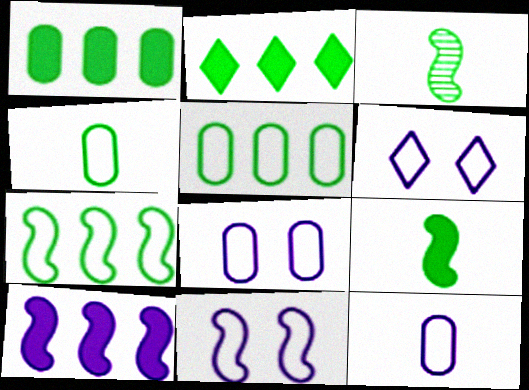[[6, 8, 11]]